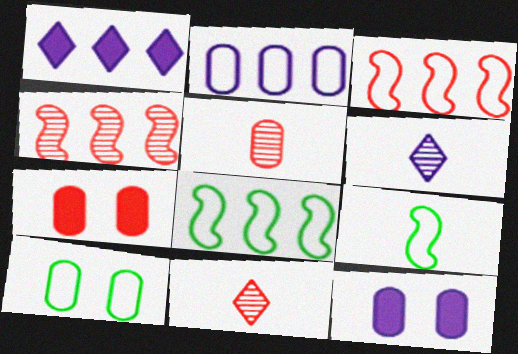[[3, 7, 11], 
[6, 7, 8], 
[8, 11, 12]]